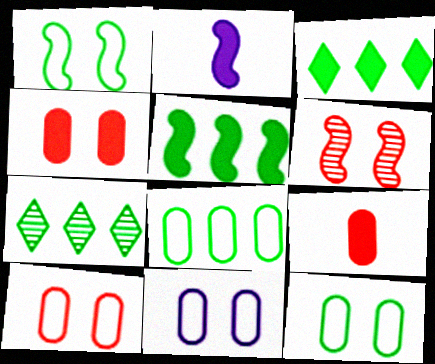[[2, 3, 4], 
[2, 7, 10], 
[5, 7, 8], 
[10, 11, 12]]